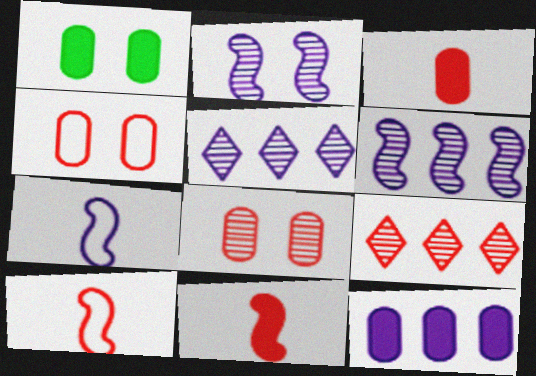[[1, 3, 12], 
[1, 5, 10], 
[1, 7, 9], 
[4, 9, 11]]